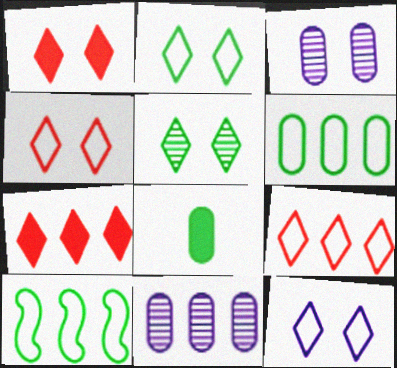[[1, 5, 12], 
[2, 4, 12], 
[5, 8, 10], 
[7, 10, 11]]